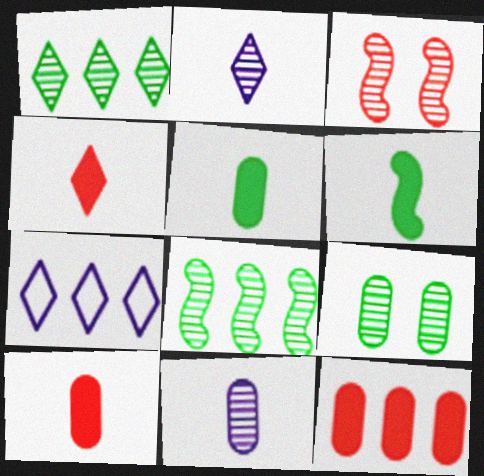[[1, 3, 11], 
[3, 5, 7], 
[7, 8, 12]]